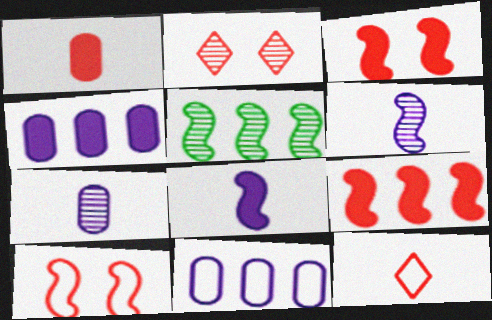[[2, 5, 7], 
[5, 8, 10]]